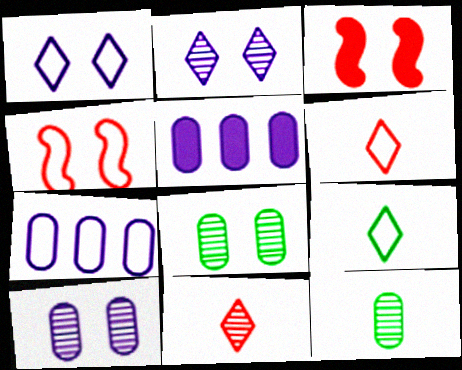[[1, 3, 8], 
[4, 7, 9]]